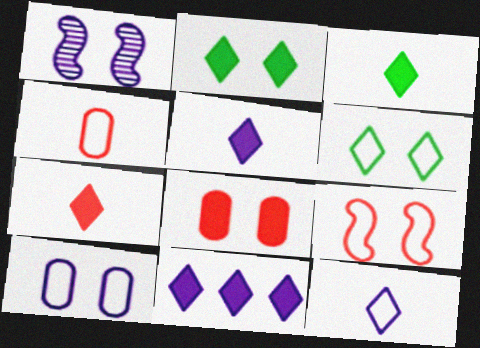[[1, 6, 8], 
[2, 7, 11], 
[3, 5, 7], 
[6, 9, 10]]